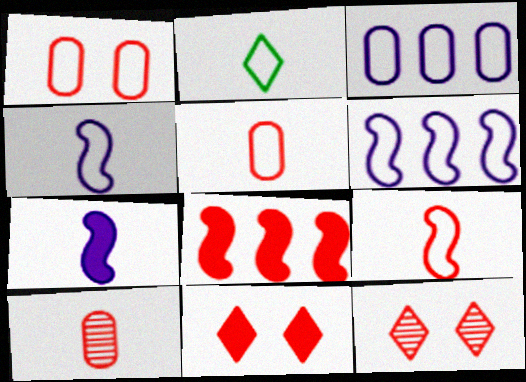[[1, 2, 6], 
[2, 4, 5], 
[2, 7, 10], 
[5, 8, 12]]